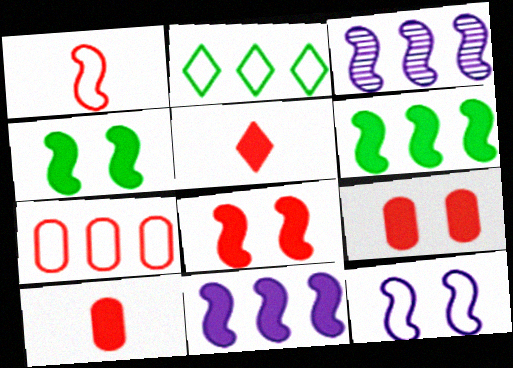[[1, 3, 4]]